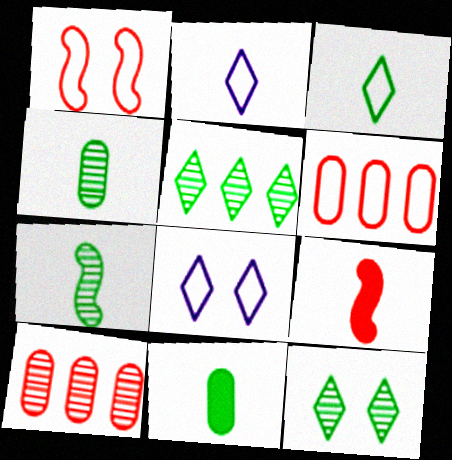[[2, 4, 9], 
[3, 7, 11]]